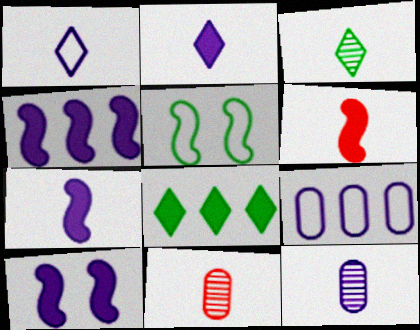[[1, 7, 12], 
[4, 7, 10]]